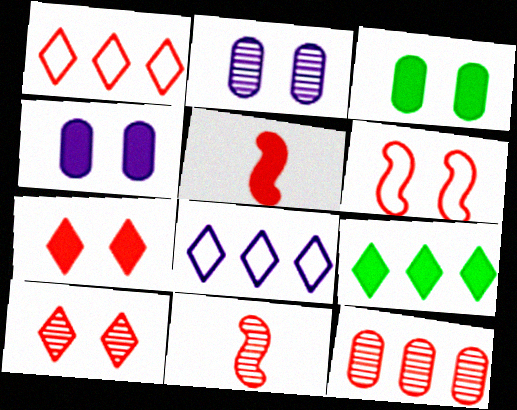[[3, 8, 11], 
[4, 5, 9], 
[10, 11, 12]]